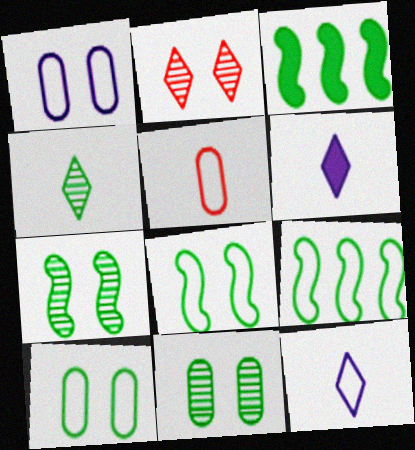[[3, 4, 10]]